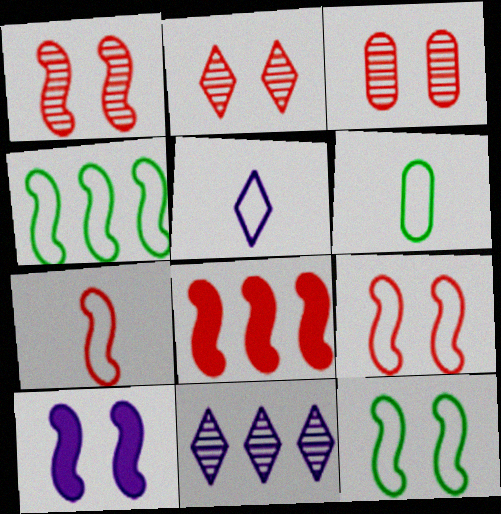[[1, 2, 3], 
[1, 7, 8], 
[1, 10, 12], 
[5, 6, 7]]